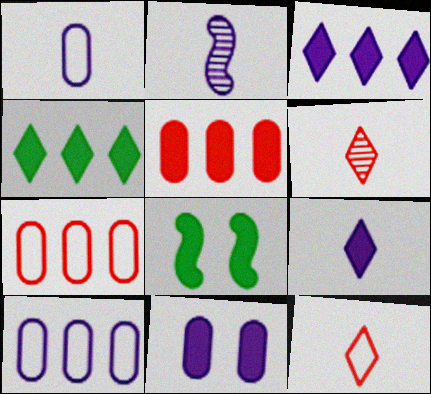[[1, 2, 9], 
[5, 8, 9], 
[6, 8, 10]]